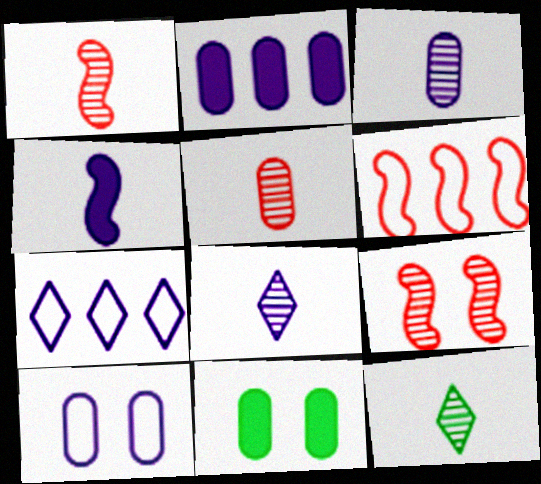[[1, 3, 12], 
[1, 7, 11], 
[2, 3, 10], 
[6, 8, 11]]